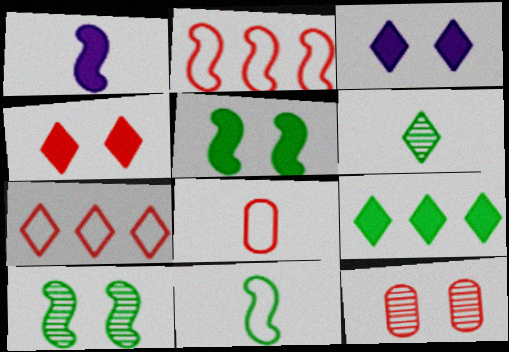[[1, 2, 10], 
[1, 6, 8], 
[3, 6, 7]]